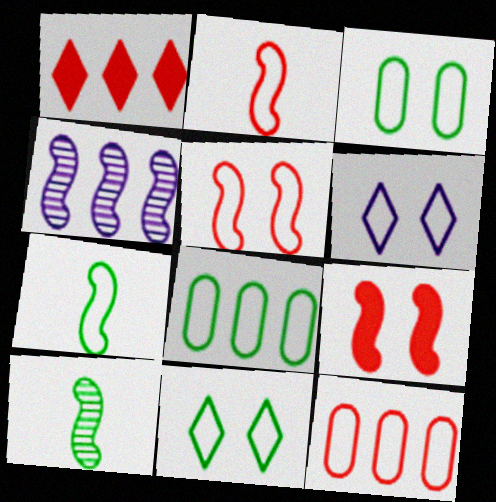[[1, 4, 8], 
[2, 6, 8], 
[3, 5, 6], 
[4, 7, 9], 
[6, 7, 12], 
[7, 8, 11]]